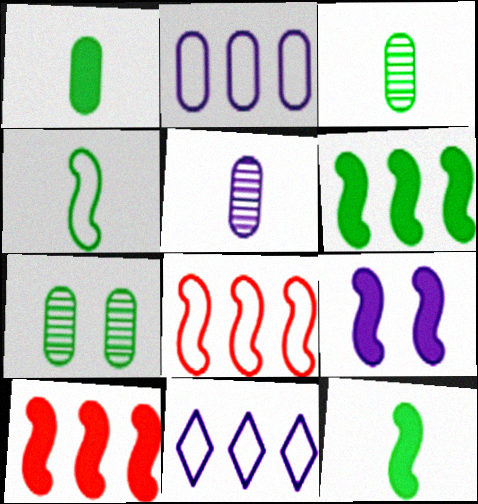[[5, 9, 11], 
[9, 10, 12]]